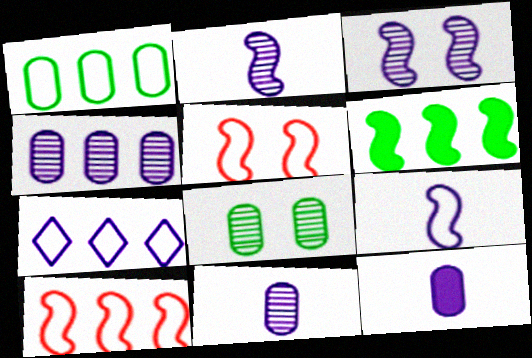[[1, 7, 10], 
[2, 5, 6], 
[3, 7, 12]]